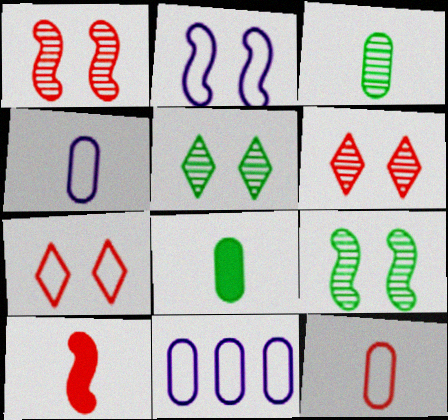[[5, 10, 11]]